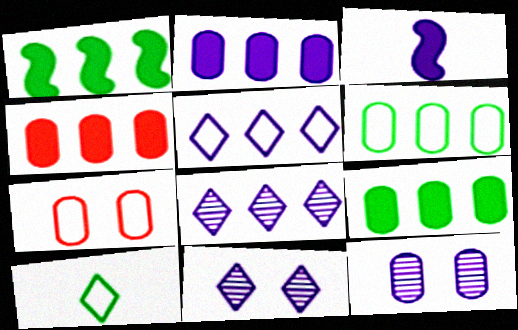[[2, 4, 9], 
[3, 5, 12]]